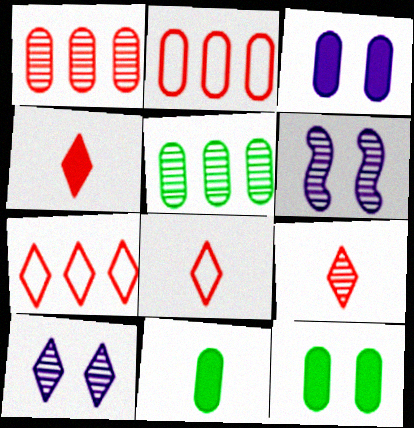[[4, 8, 9], 
[5, 6, 9], 
[6, 7, 11]]